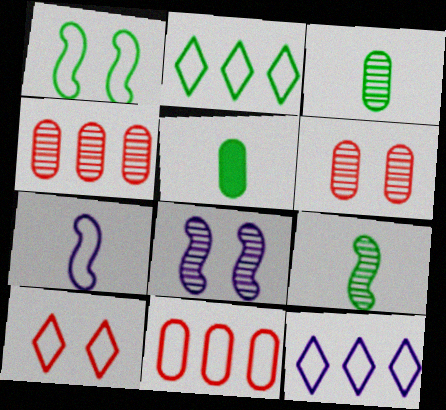[]